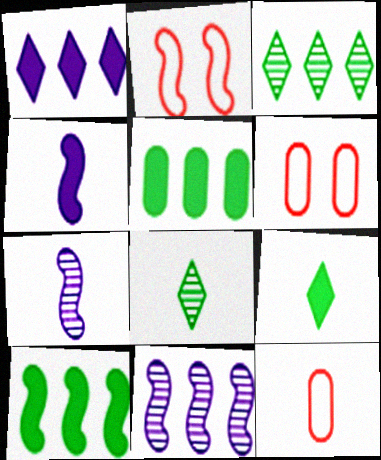[[2, 7, 10], 
[3, 4, 6], 
[4, 8, 12], 
[6, 9, 11], 
[7, 9, 12]]